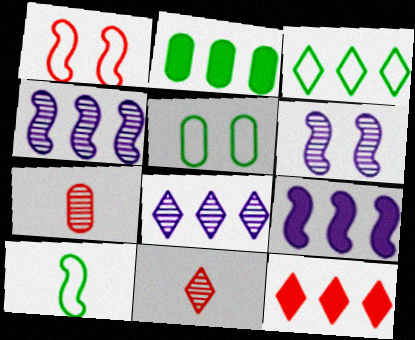[[1, 7, 12], 
[2, 9, 12], 
[3, 5, 10], 
[3, 8, 12], 
[5, 9, 11]]